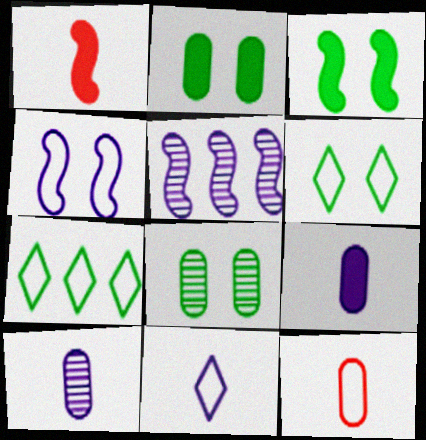[[3, 6, 8], 
[4, 7, 12]]